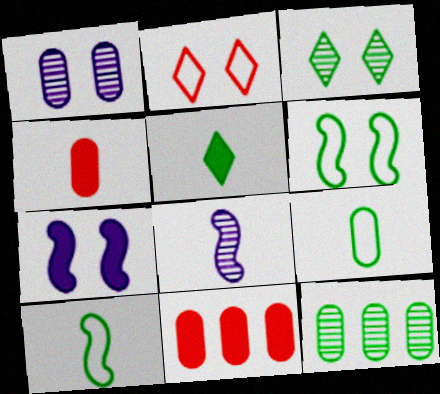[[1, 9, 11], 
[5, 6, 12], 
[5, 7, 11]]